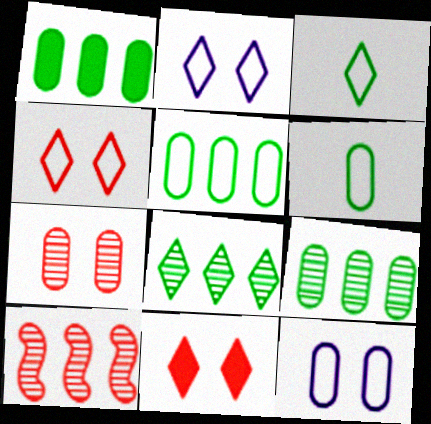[[1, 5, 9]]